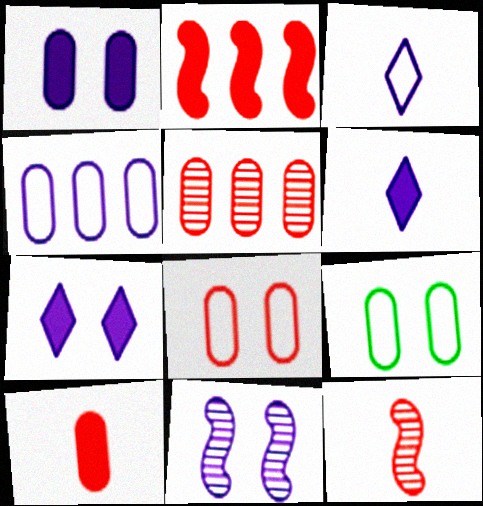[[4, 6, 11], 
[5, 8, 10]]